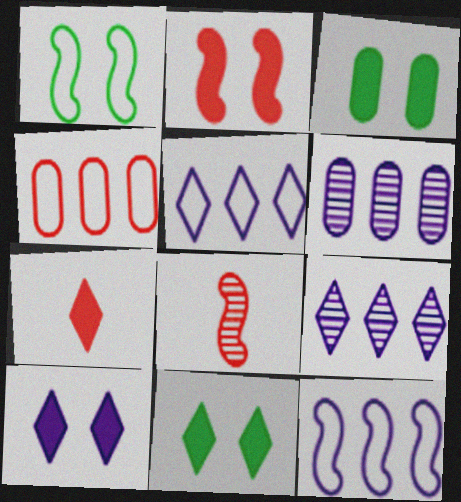[[1, 6, 7], 
[2, 3, 10], 
[3, 5, 8]]